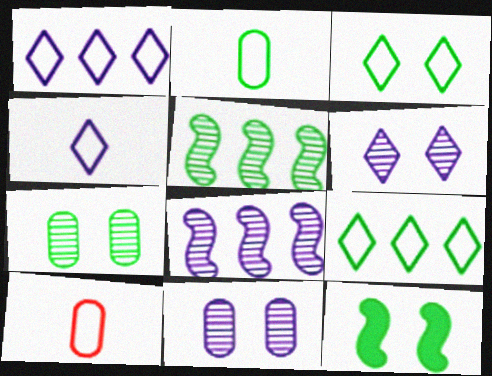[[3, 7, 12]]